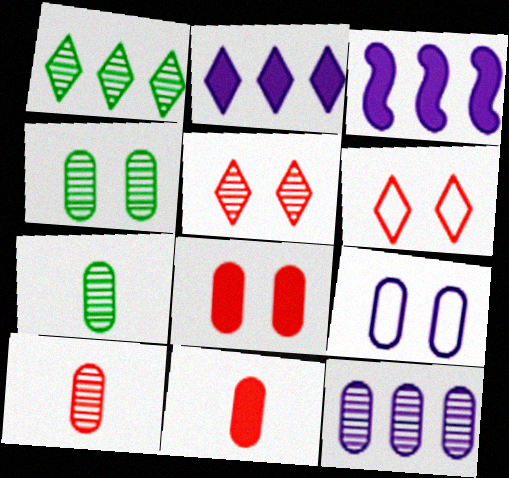[[3, 6, 7], 
[4, 8, 9], 
[4, 10, 12]]